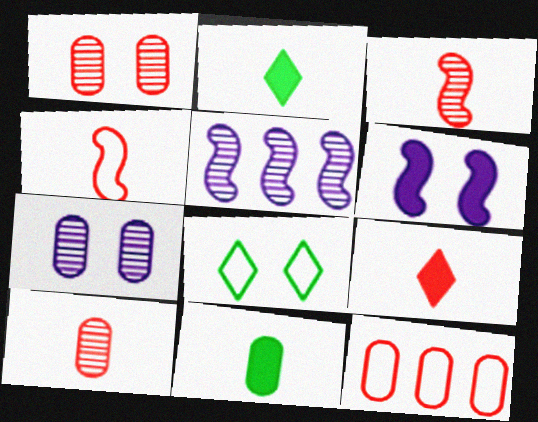[[1, 6, 8], 
[4, 9, 10], 
[7, 11, 12]]